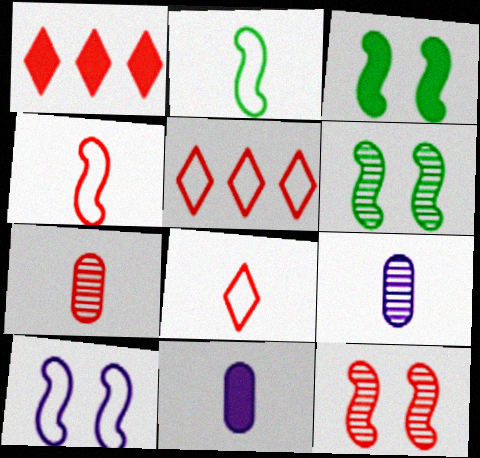[[1, 3, 11], 
[3, 5, 9], 
[3, 10, 12], 
[5, 6, 11]]